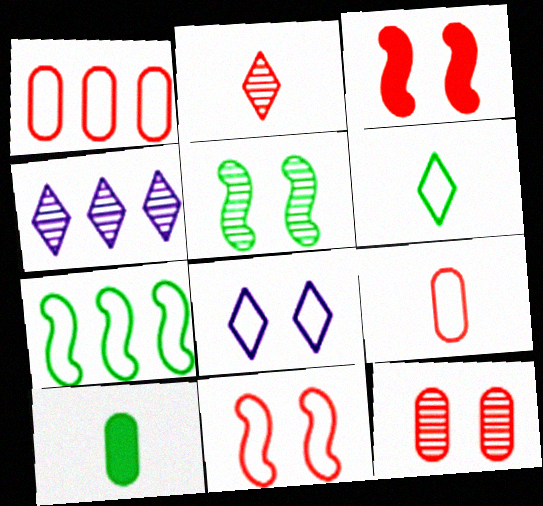[[1, 2, 3], 
[4, 10, 11], 
[7, 8, 9]]